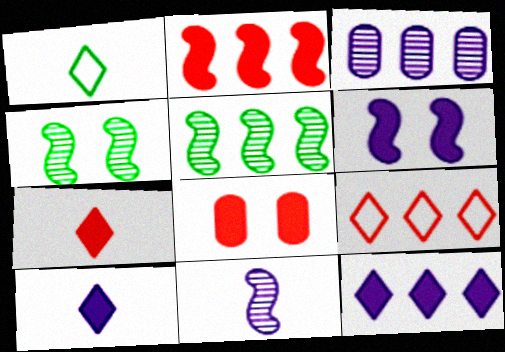[[2, 7, 8]]